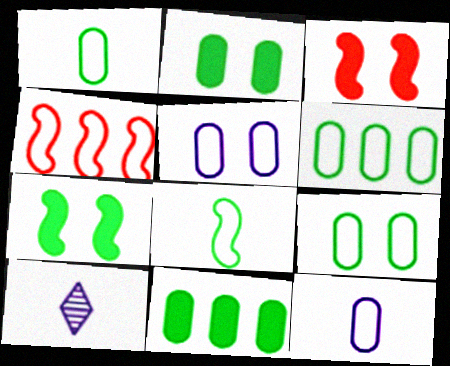[[1, 6, 9], 
[2, 4, 10], 
[3, 6, 10]]